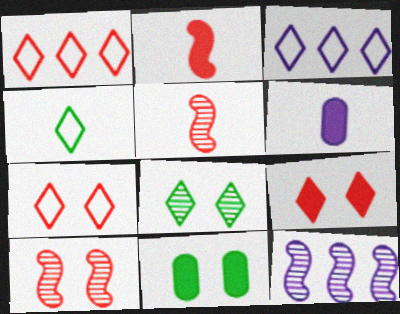[[3, 4, 7], 
[3, 5, 11], 
[4, 5, 6]]